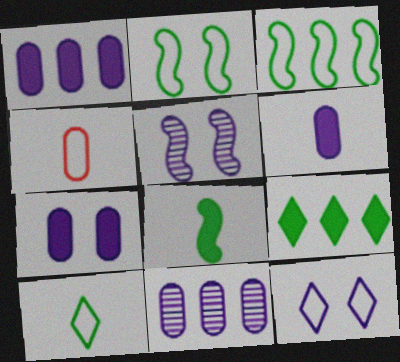[[1, 6, 7], 
[3, 4, 12], 
[4, 5, 9], 
[5, 7, 12]]